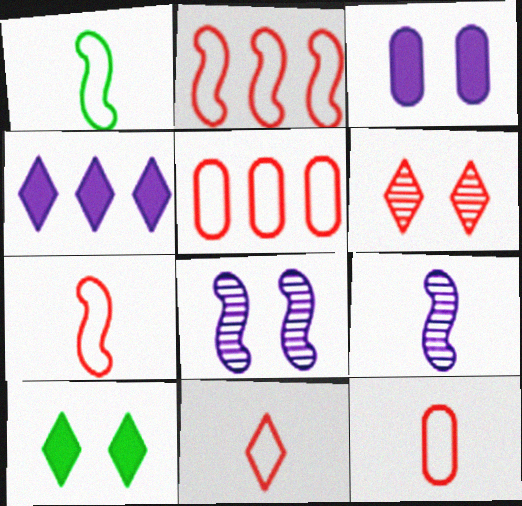[[5, 9, 10], 
[7, 11, 12]]